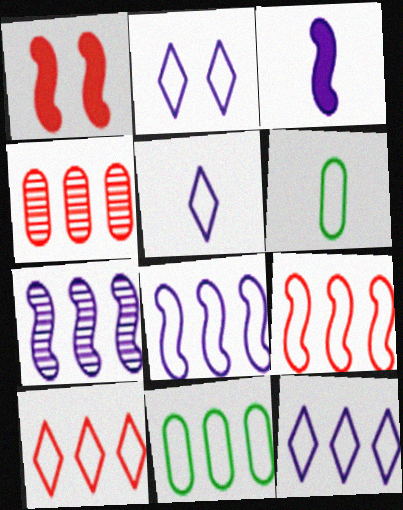[[2, 5, 12], 
[2, 6, 9], 
[8, 10, 11], 
[9, 11, 12]]